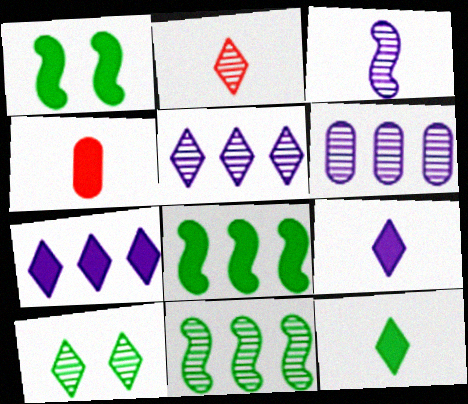[[1, 4, 7], 
[2, 5, 10]]